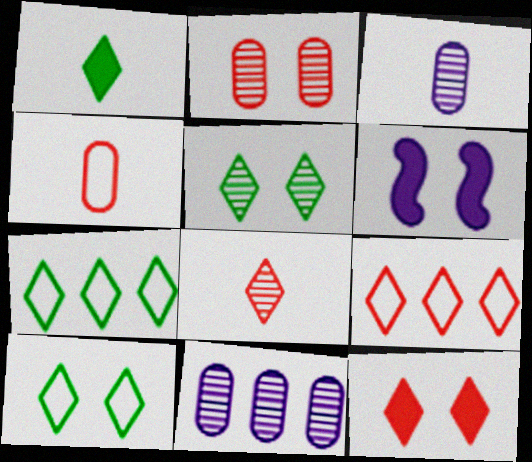[[1, 5, 7], 
[2, 6, 10], 
[8, 9, 12]]